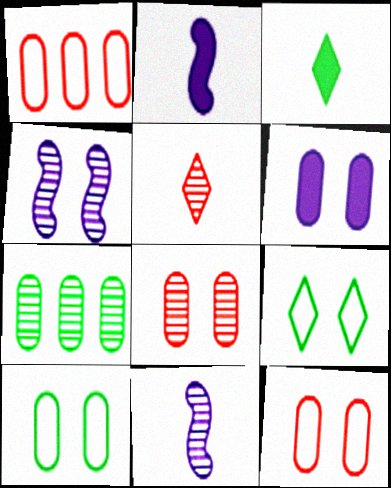[[1, 3, 4], 
[4, 5, 7], 
[6, 8, 10]]